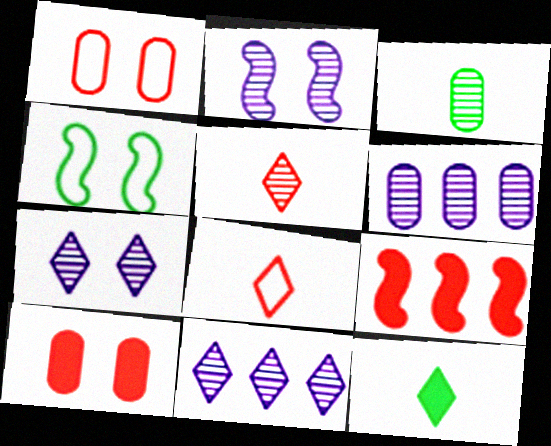[[1, 5, 9], 
[4, 7, 10]]